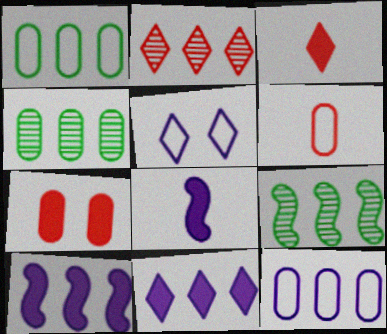[[1, 2, 10]]